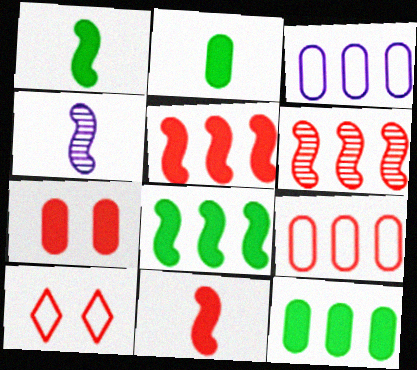[[4, 10, 12]]